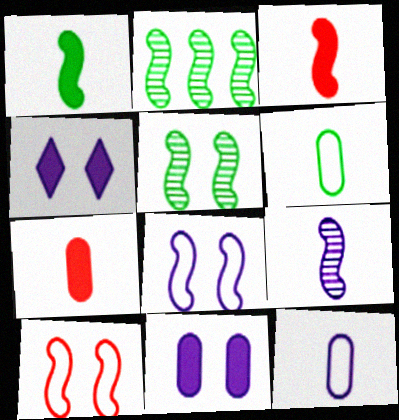[[2, 3, 8]]